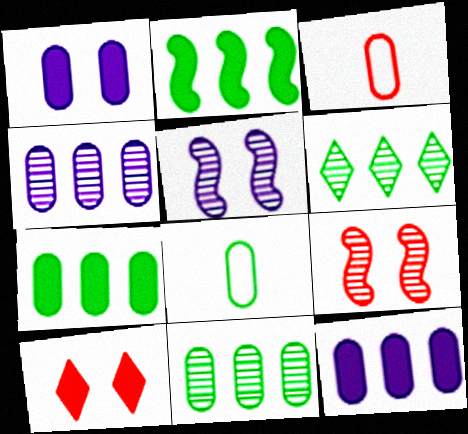[[1, 3, 11]]